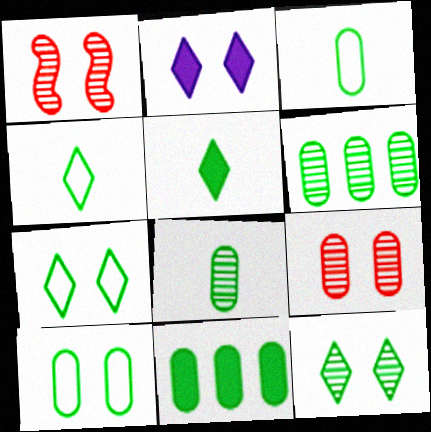[[1, 2, 10], 
[8, 10, 11]]